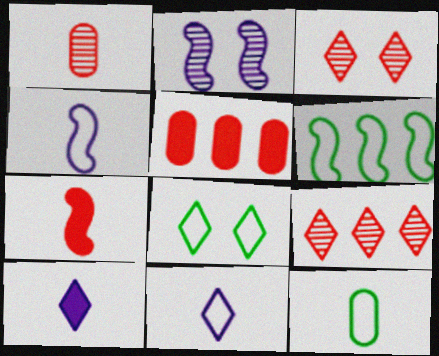[[2, 6, 7], 
[6, 8, 12], 
[8, 9, 10]]